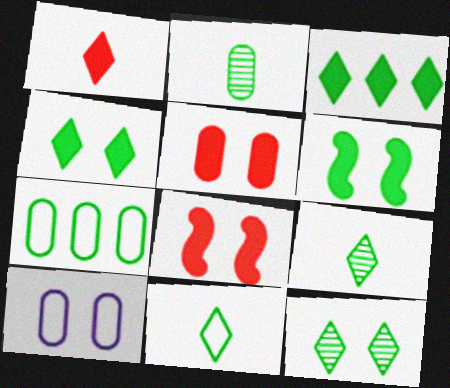[[3, 11, 12], 
[6, 7, 9], 
[8, 10, 12]]